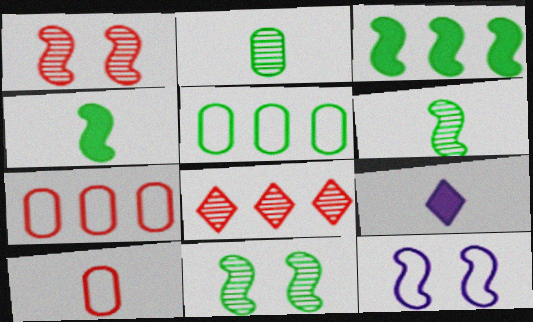[[1, 5, 9], 
[6, 9, 10], 
[7, 9, 11]]